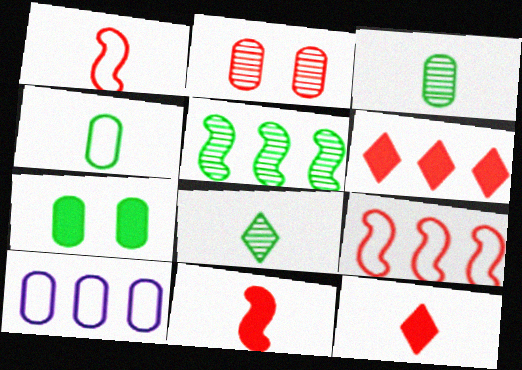[[1, 2, 6], 
[2, 9, 12], 
[5, 6, 10]]